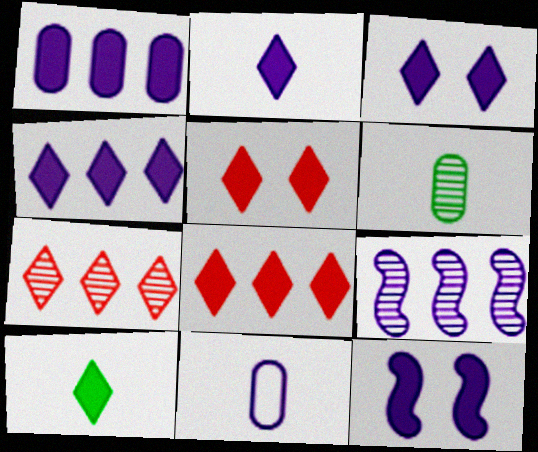[[1, 2, 12], 
[2, 3, 4], 
[3, 8, 10], 
[3, 9, 11], 
[4, 5, 10]]